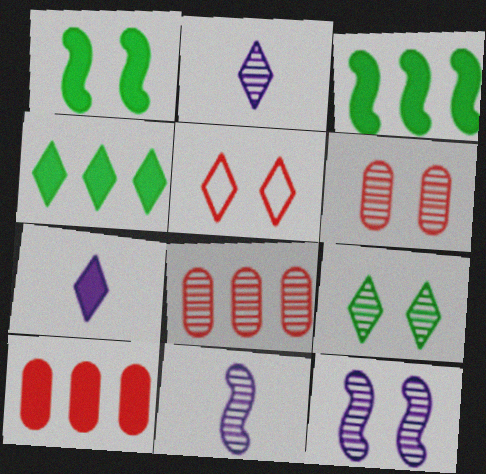[[1, 7, 10], 
[2, 4, 5], 
[6, 9, 12], 
[8, 9, 11]]